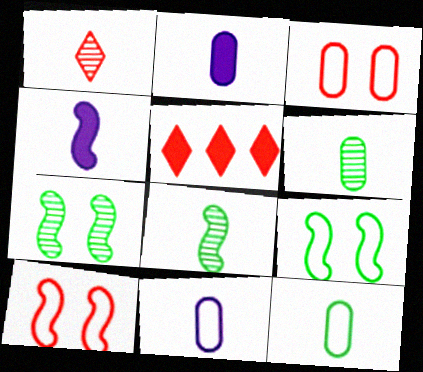[[1, 4, 12], 
[5, 7, 11]]